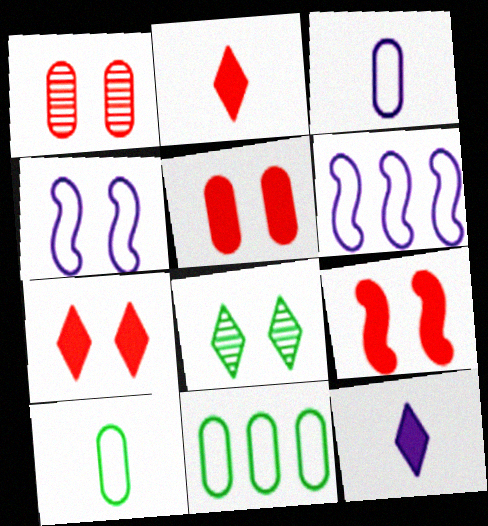[[4, 5, 8], 
[5, 7, 9]]